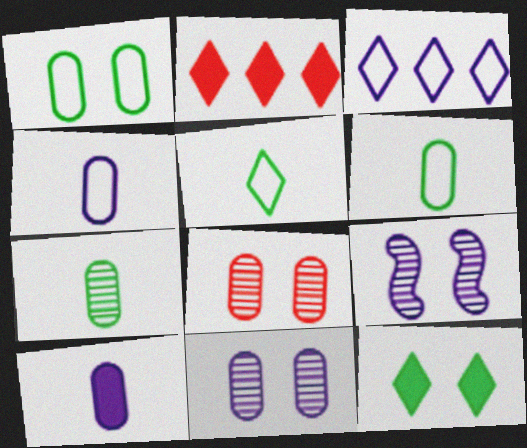[[2, 6, 9], 
[3, 9, 10]]